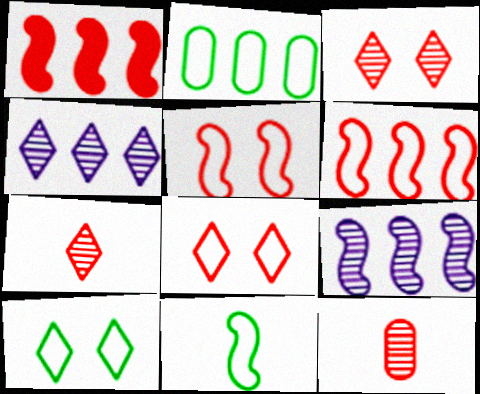[[1, 2, 4], 
[1, 8, 12], 
[2, 10, 11]]